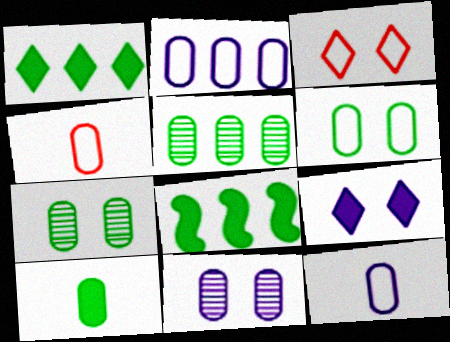[[2, 4, 6], 
[5, 6, 10]]